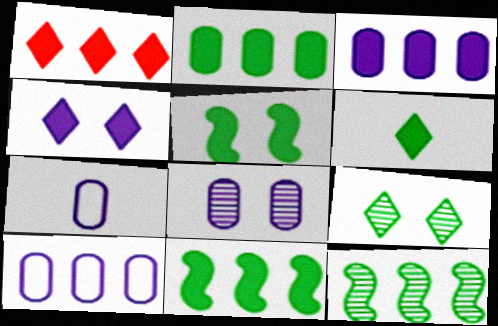[[1, 3, 11], 
[1, 4, 6], 
[1, 10, 12], 
[2, 5, 6], 
[3, 7, 8]]